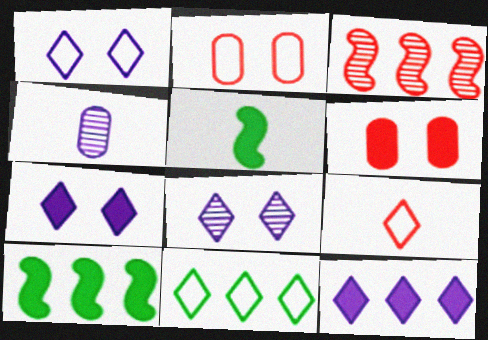[[1, 7, 8], 
[1, 9, 11], 
[3, 6, 9], 
[4, 5, 9], 
[5, 6, 12]]